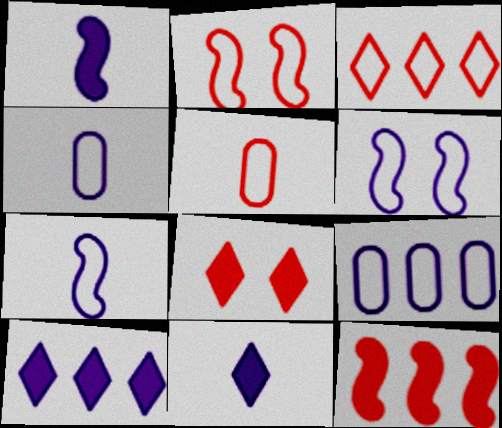[[2, 3, 5]]